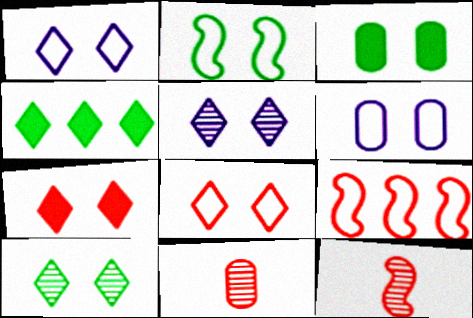[[1, 7, 10], 
[2, 3, 10], 
[2, 6, 8], 
[4, 6, 12], 
[7, 9, 11]]